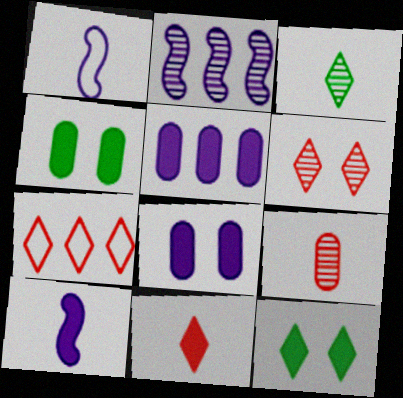[[6, 7, 11]]